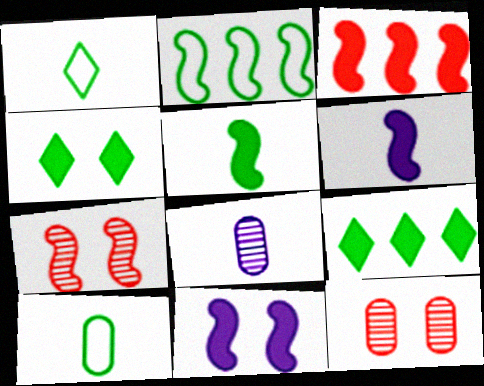[[2, 6, 7], 
[3, 5, 11]]